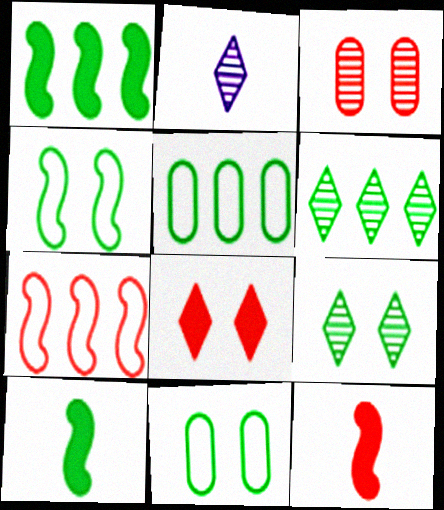[[1, 5, 6], 
[5, 9, 10], 
[6, 10, 11]]